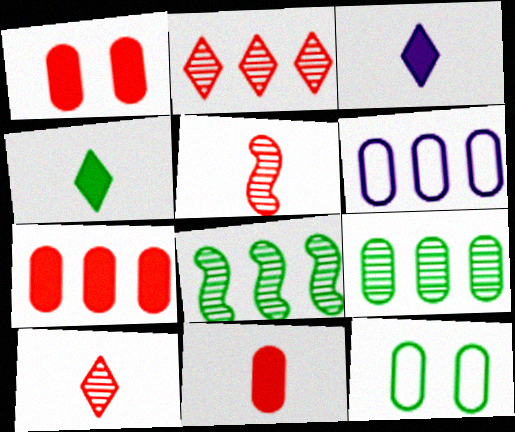[[1, 7, 11], 
[4, 8, 12], 
[6, 7, 9]]